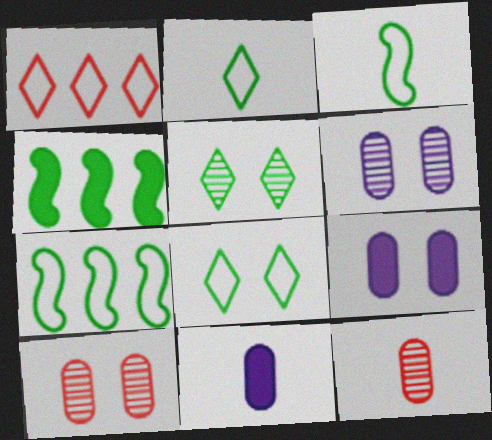[]